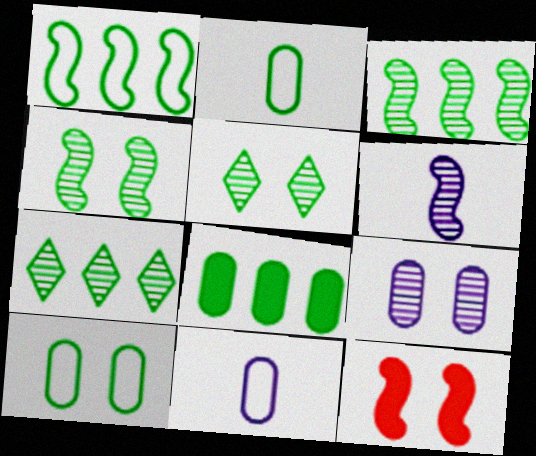[[1, 6, 12], 
[1, 7, 8], 
[7, 11, 12]]